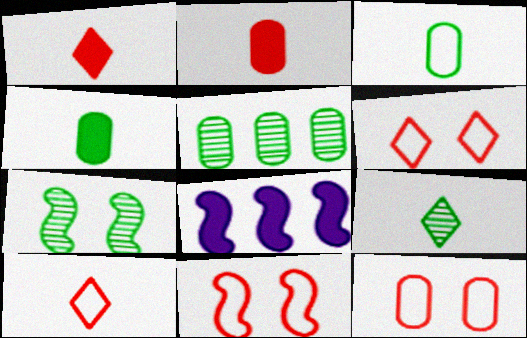[[5, 7, 9], 
[6, 11, 12], 
[8, 9, 12]]